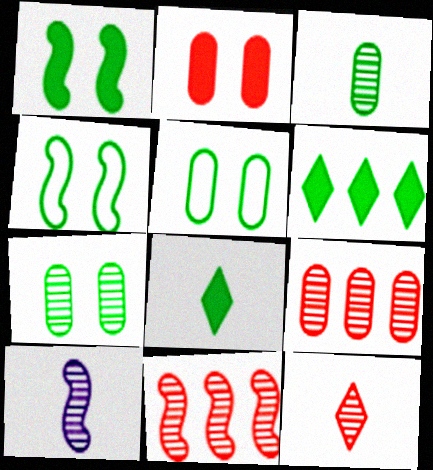[[3, 4, 6], 
[3, 10, 12]]